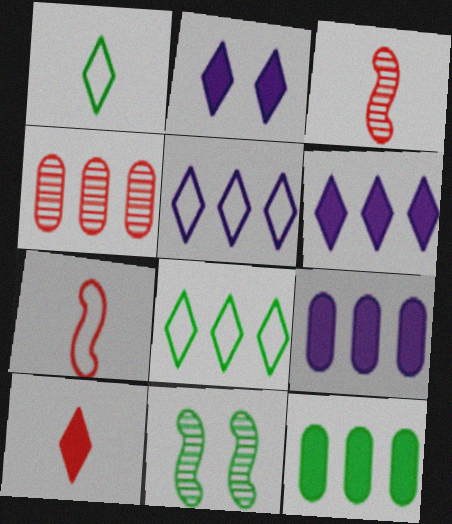[[1, 11, 12]]